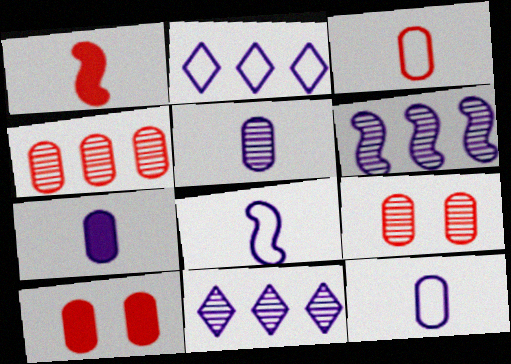[[3, 4, 10], 
[5, 7, 12]]